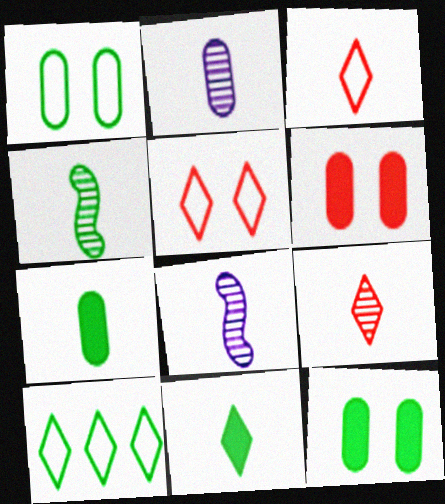[[2, 4, 9], 
[3, 7, 8], 
[4, 10, 12], 
[6, 8, 10]]